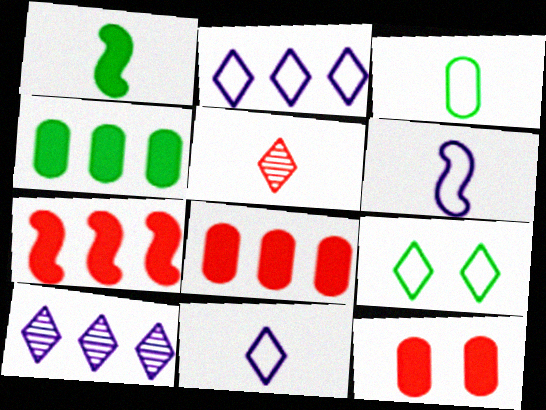[]